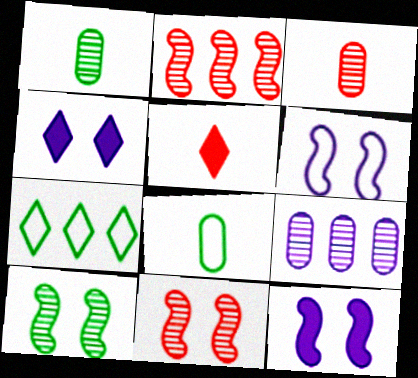[[2, 4, 8], 
[3, 7, 12]]